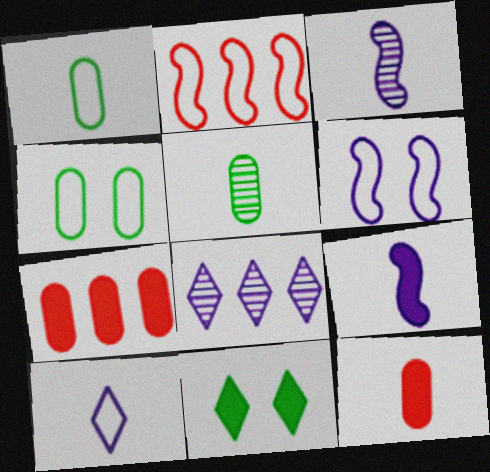[[2, 4, 10], 
[7, 9, 11]]